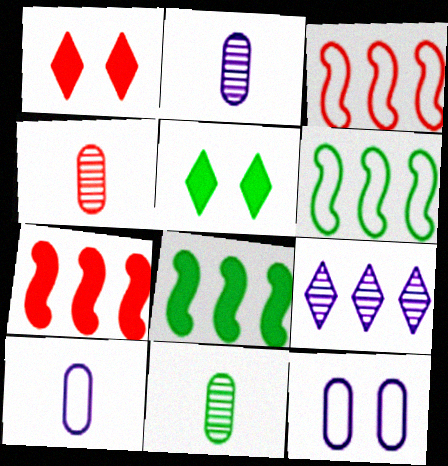[[1, 2, 6], 
[1, 3, 4], 
[2, 3, 5], 
[2, 4, 11], 
[5, 6, 11]]